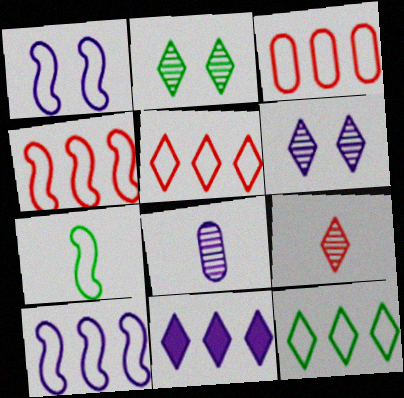[[1, 4, 7], 
[1, 8, 11], 
[3, 4, 5], 
[3, 10, 12]]